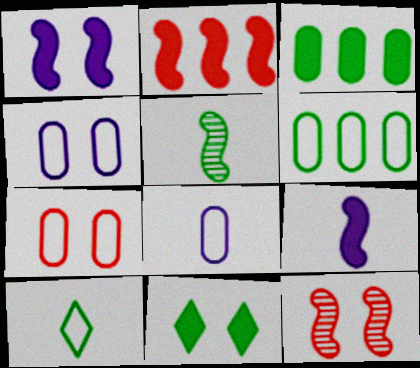[[4, 11, 12], 
[5, 6, 11], 
[6, 7, 8]]